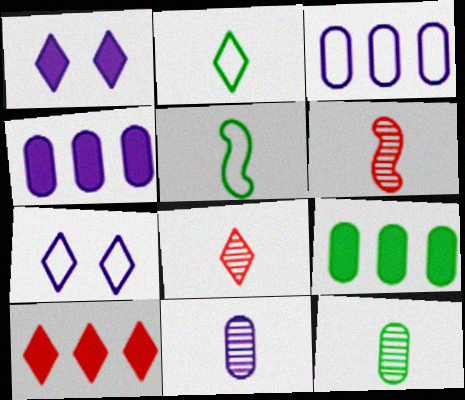[[6, 7, 9]]